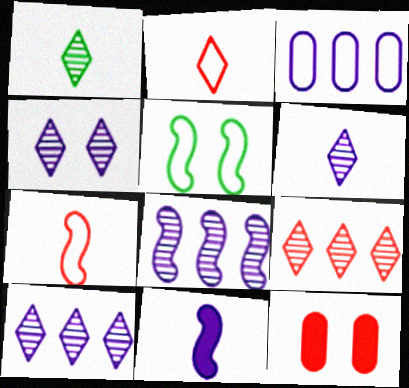[[1, 4, 9], 
[2, 3, 5], 
[3, 4, 11], 
[4, 5, 12], 
[4, 6, 10], 
[7, 9, 12]]